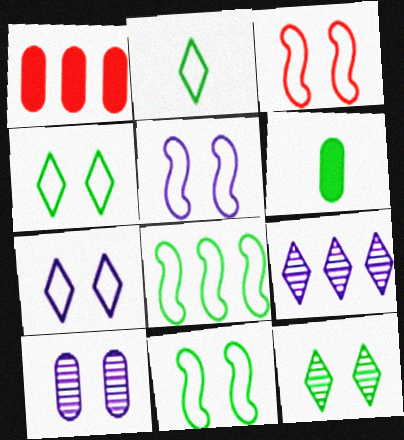[[1, 8, 9], 
[3, 5, 11], 
[3, 6, 9], 
[6, 8, 12]]